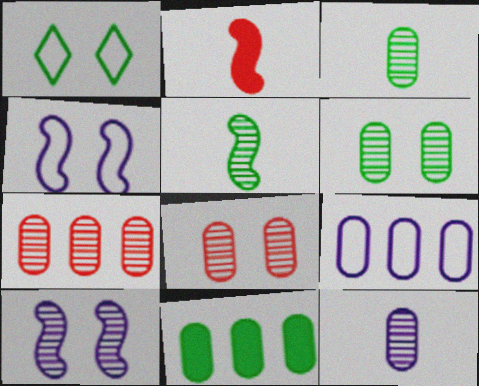[[1, 5, 11], 
[6, 7, 12], 
[7, 9, 11]]